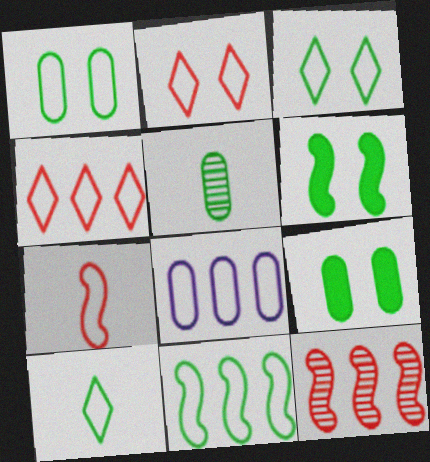[[1, 10, 11], 
[3, 7, 8], 
[4, 8, 11]]